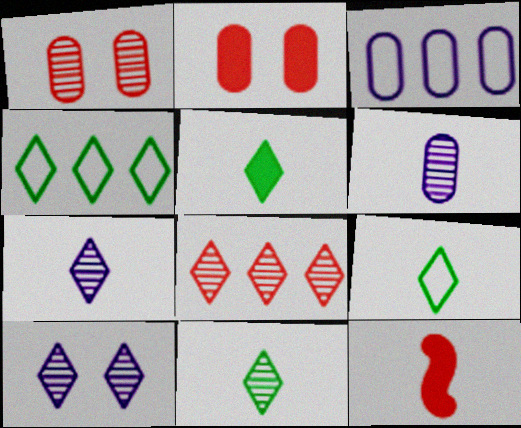[[5, 9, 11], 
[6, 9, 12], 
[8, 10, 11]]